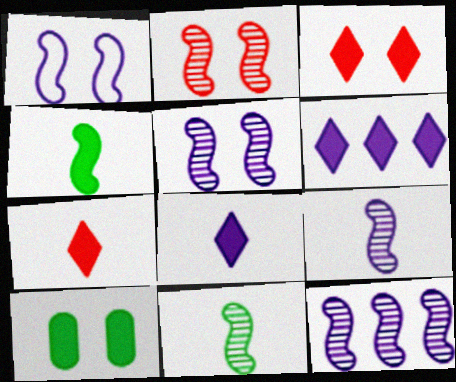[[2, 11, 12], 
[5, 9, 12]]